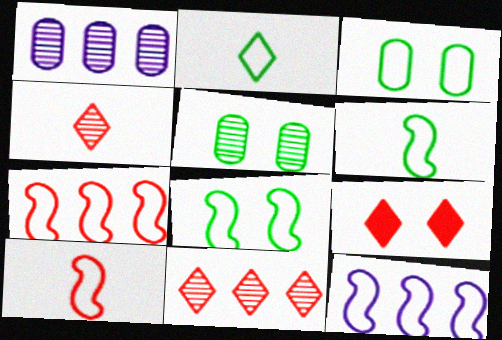[[1, 6, 9], 
[8, 10, 12]]